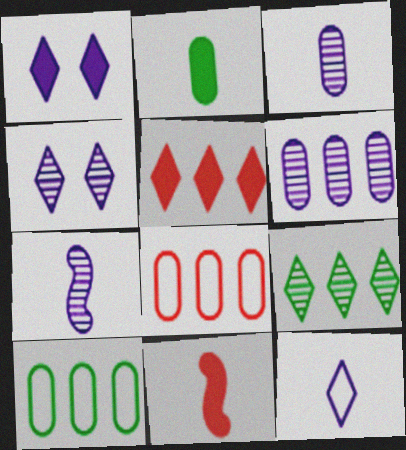[[4, 6, 7], 
[4, 10, 11]]